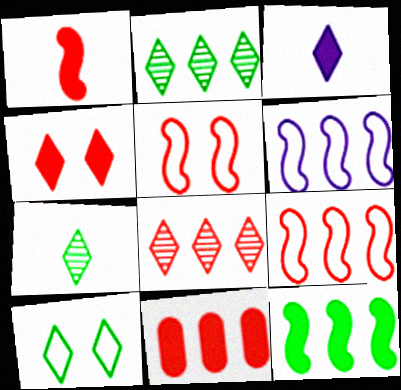[[1, 4, 11], 
[2, 6, 11], 
[3, 8, 10], 
[8, 9, 11]]